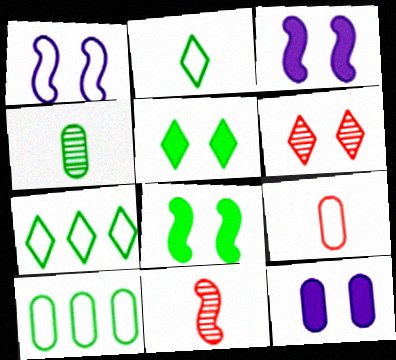[[1, 7, 9], 
[4, 7, 8], 
[7, 11, 12]]